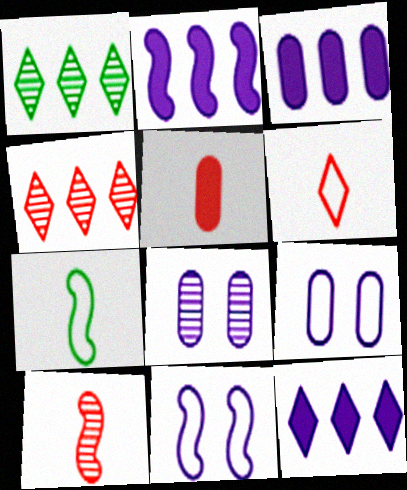[[1, 5, 11], 
[1, 8, 10], 
[2, 3, 12], 
[5, 6, 10]]